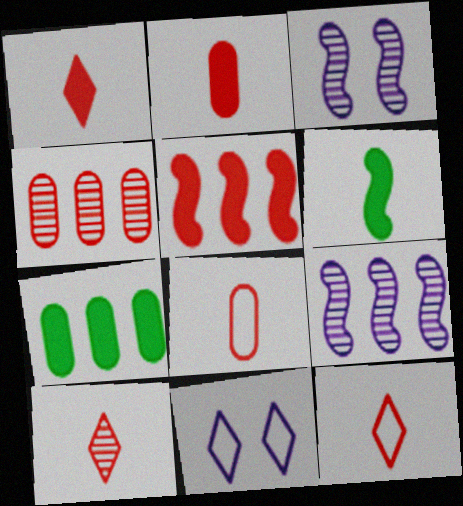[[1, 10, 12], 
[3, 7, 12], 
[4, 6, 11]]